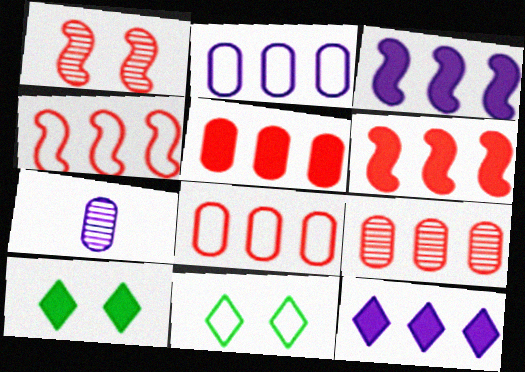[[4, 7, 10], 
[5, 8, 9], 
[6, 7, 11]]